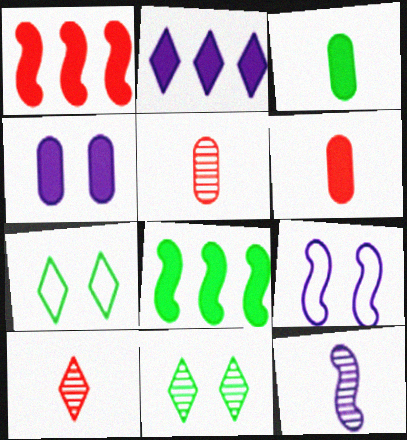[[2, 7, 10]]